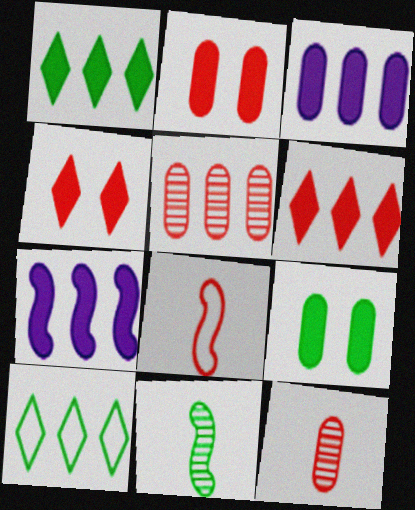[[4, 5, 8], 
[5, 7, 10], 
[9, 10, 11]]